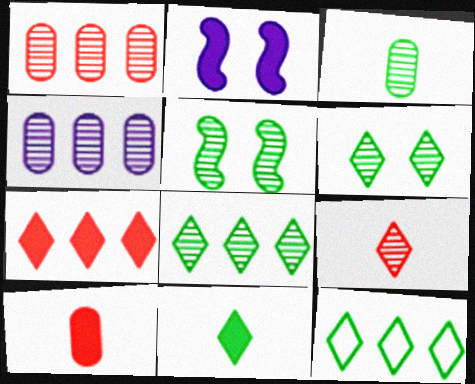[[3, 5, 8], 
[4, 5, 9], 
[6, 11, 12]]